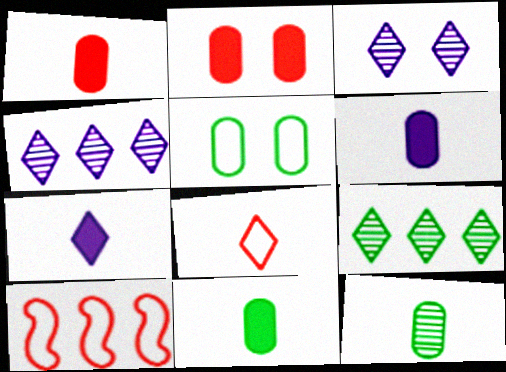[[1, 6, 11], 
[3, 10, 11]]